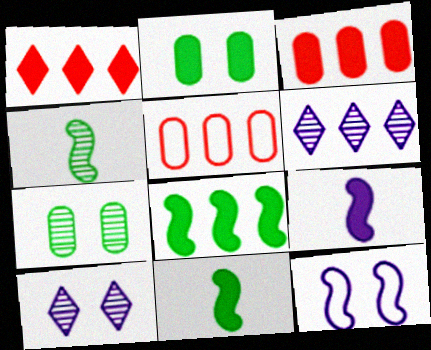[[1, 2, 9], 
[5, 6, 8], 
[5, 10, 11]]